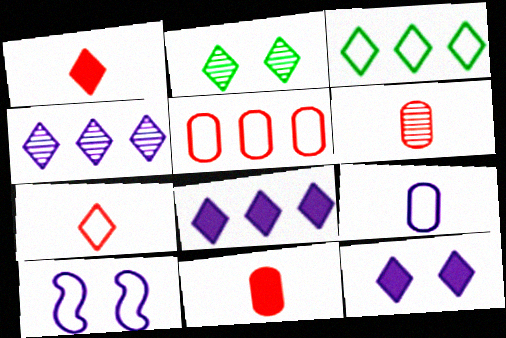[[2, 7, 8]]